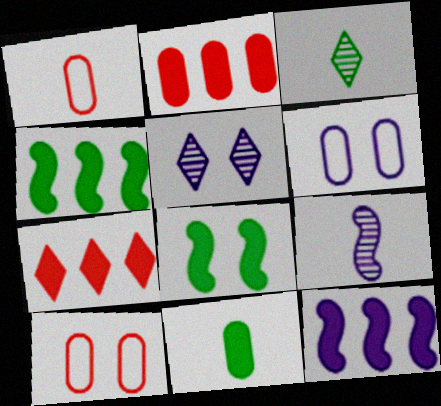[[1, 4, 5], 
[3, 10, 12], 
[5, 8, 10]]